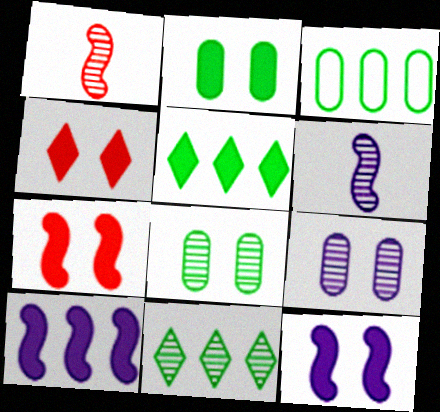[[1, 9, 11], 
[2, 4, 12], 
[3, 4, 6]]